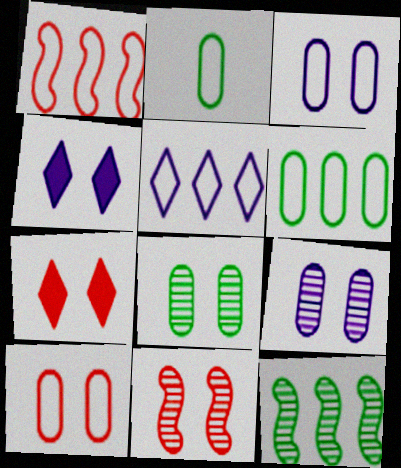[[1, 5, 6], 
[7, 10, 11]]